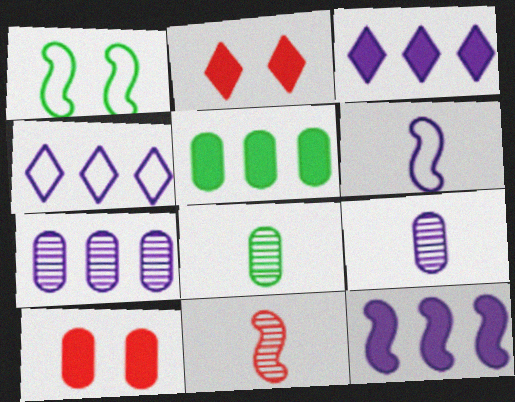[[1, 11, 12], 
[4, 7, 12]]